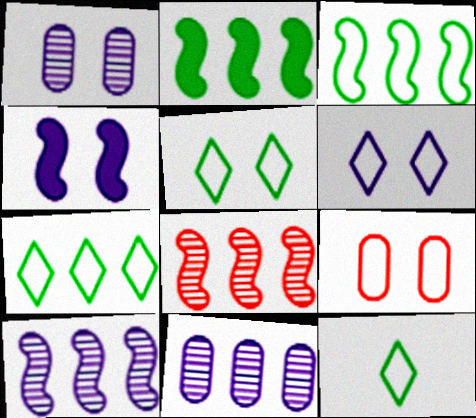[[1, 4, 6], 
[5, 7, 12]]